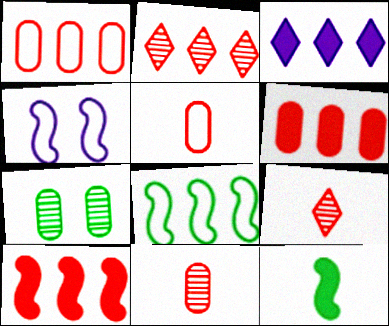[[1, 2, 10]]